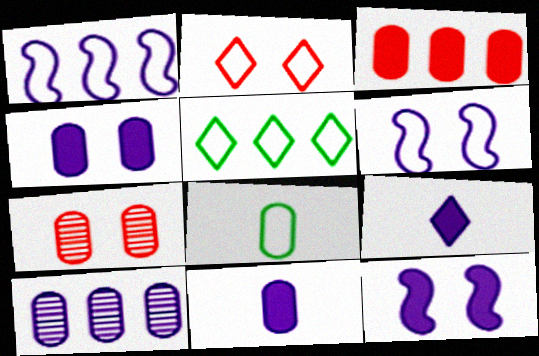[[1, 2, 8], 
[6, 9, 10]]